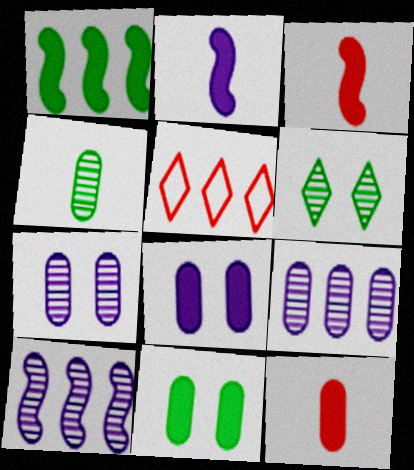[[1, 5, 9]]